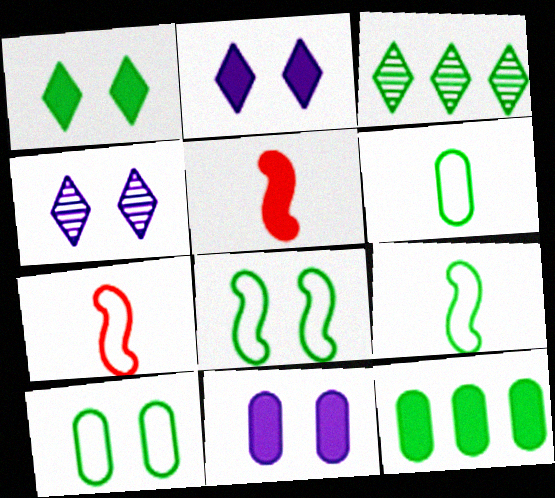[[2, 5, 12], 
[3, 7, 11], 
[4, 7, 12]]